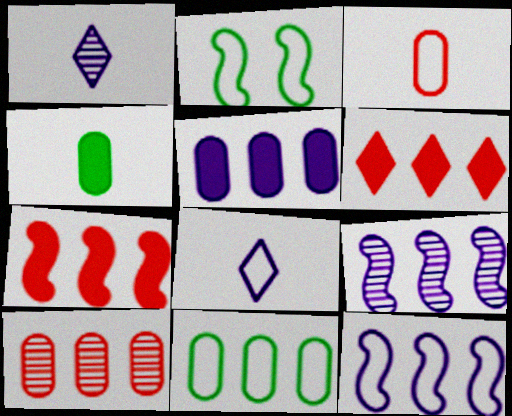[[5, 10, 11], 
[6, 9, 11]]